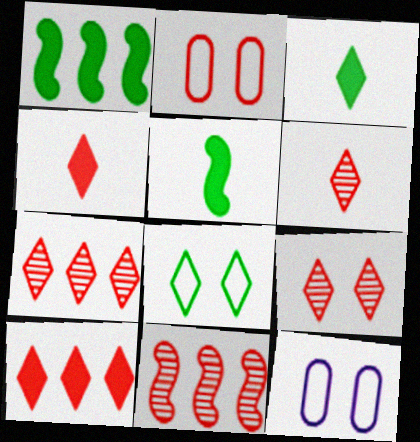[[1, 6, 12], 
[2, 4, 11], 
[3, 11, 12], 
[5, 7, 12], 
[6, 7, 9]]